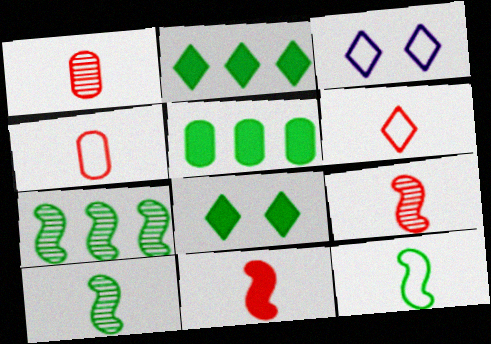[[1, 6, 11], 
[3, 5, 9]]